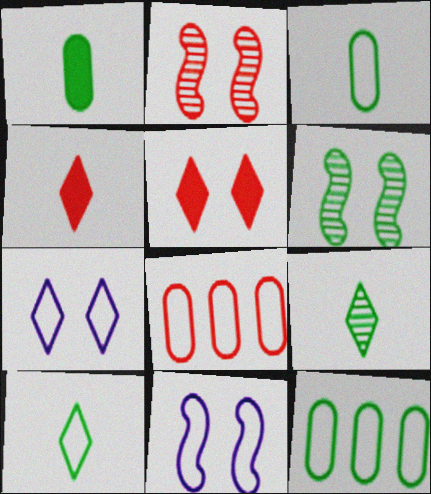[[2, 4, 8], 
[8, 10, 11]]